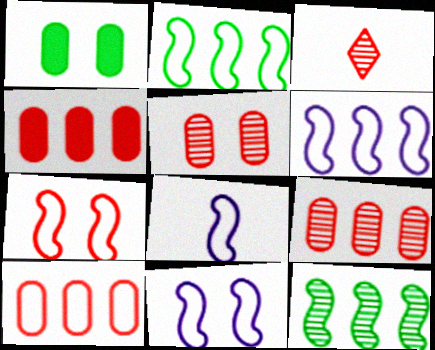[[1, 3, 6], 
[2, 7, 8], 
[3, 4, 7], 
[4, 9, 10], 
[6, 8, 11]]